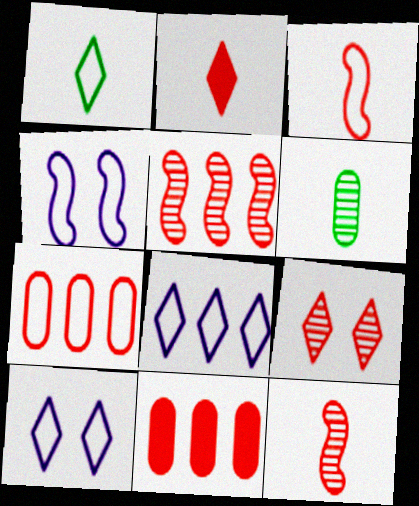[[1, 4, 7], 
[3, 9, 11]]